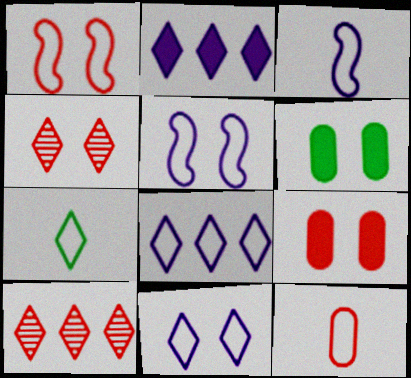[[1, 4, 9], 
[2, 4, 7], 
[3, 6, 10], 
[3, 7, 12], 
[4, 5, 6]]